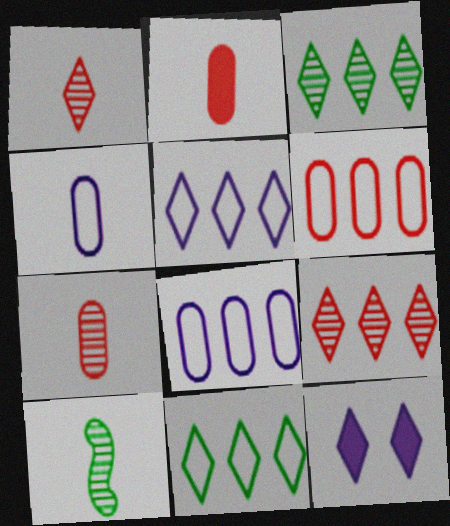[[1, 11, 12], 
[6, 10, 12]]